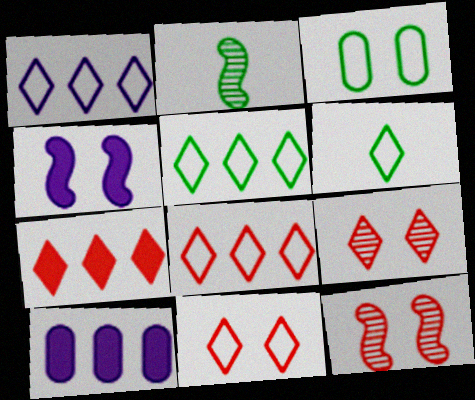[[1, 5, 8], 
[1, 6, 11], 
[2, 10, 11], 
[3, 4, 9], 
[6, 10, 12]]